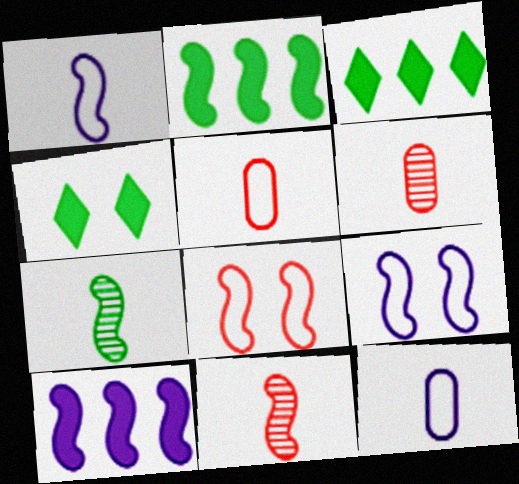[[2, 9, 11], 
[3, 6, 9], 
[7, 8, 10]]